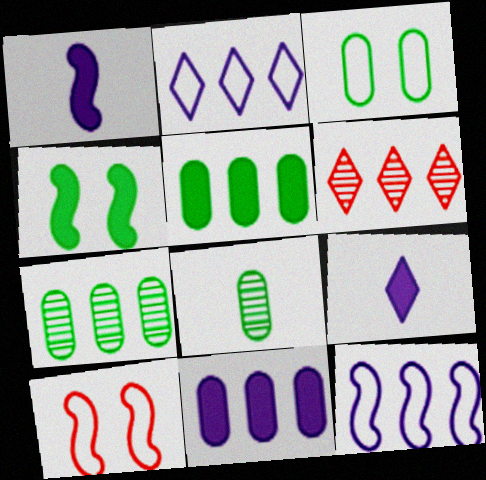[[1, 3, 6], 
[3, 5, 8], 
[5, 6, 12], 
[7, 9, 10]]